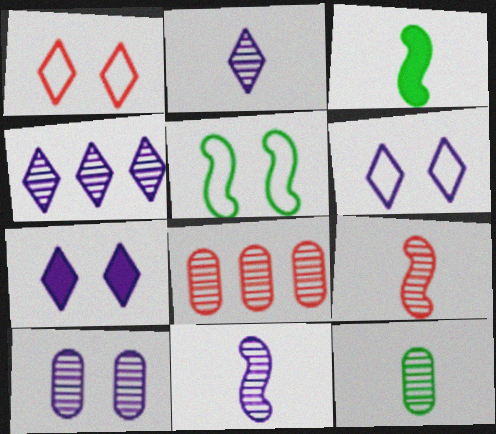[[2, 9, 12], 
[3, 6, 8], 
[4, 10, 11], 
[8, 10, 12]]